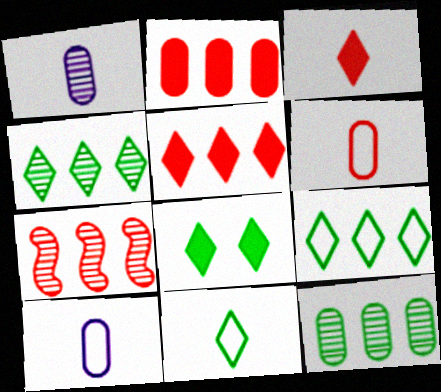[[4, 8, 11], 
[7, 8, 10]]